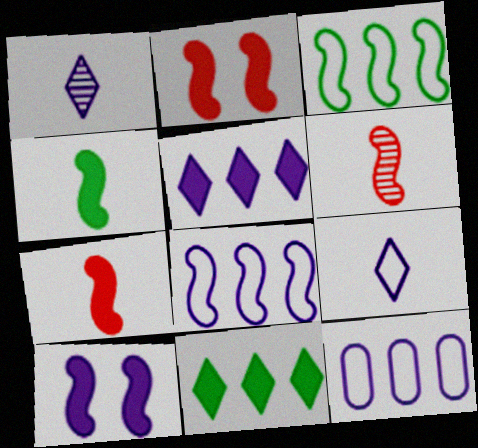[[1, 10, 12], 
[3, 6, 10]]